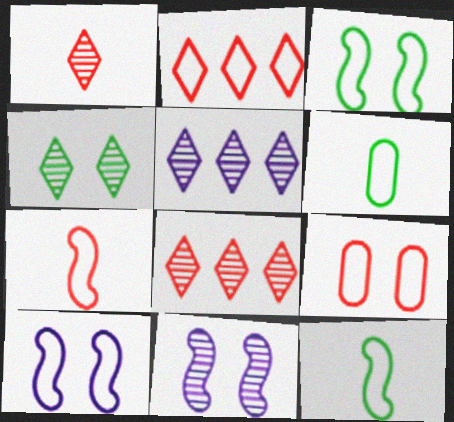[[1, 4, 5], 
[2, 6, 10], 
[2, 7, 9]]